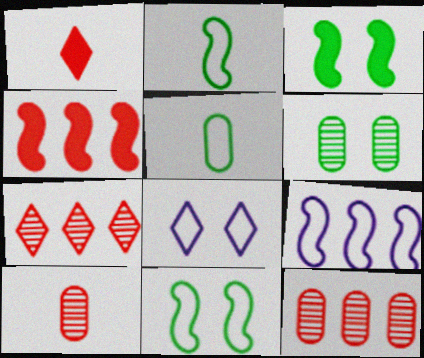[[1, 6, 9]]